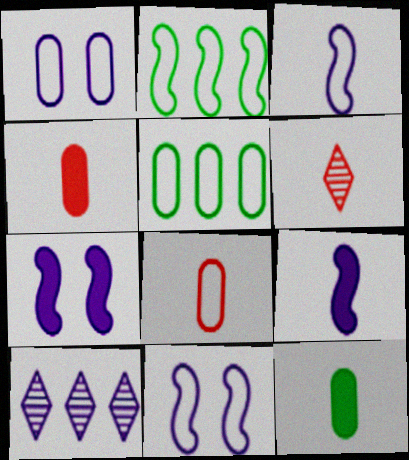[[1, 5, 8], 
[1, 9, 10], 
[3, 6, 12], 
[5, 6, 7]]